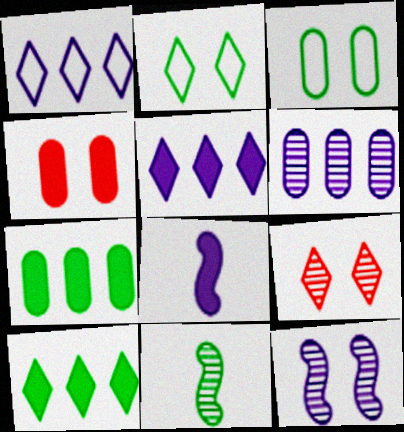[[1, 4, 11], 
[2, 4, 12], 
[2, 7, 11], 
[3, 10, 11], 
[4, 8, 10], 
[6, 9, 11]]